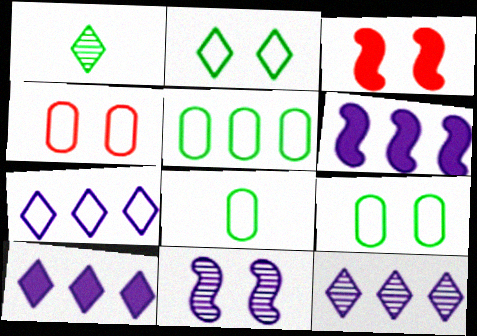[[1, 4, 6], 
[3, 8, 12], 
[5, 8, 9], 
[7, 10, 12]]